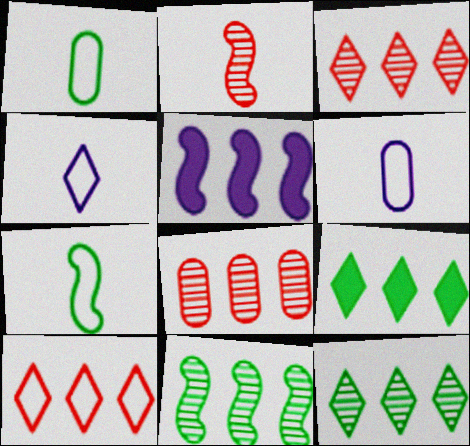[]